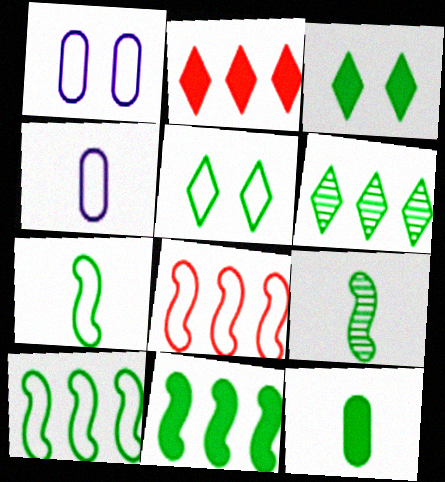[[1, 2, 9], 
[3, 11, 12], 
[4, 5, 8]]